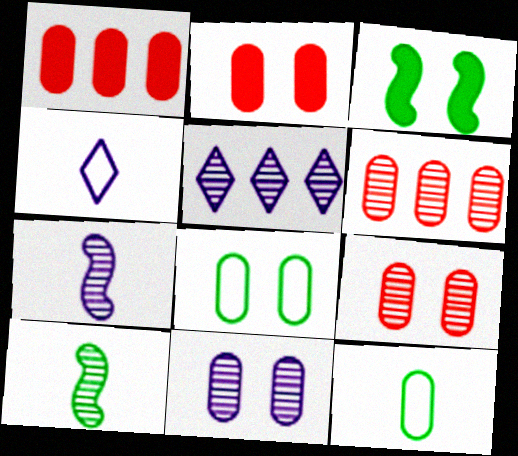[[1, 11, 12], 
[2, 8, 11], 
[3, 4, 6], 
[5, 7, 11], 
[5, 9, 10]]